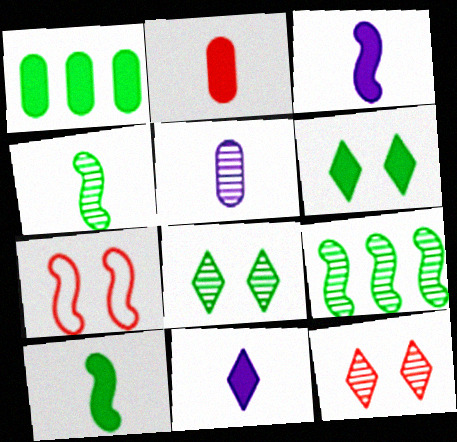[[1, 6, 10], 
[2, 10, 11], 
[3, 7, 9], 
[5, 9, 12]]